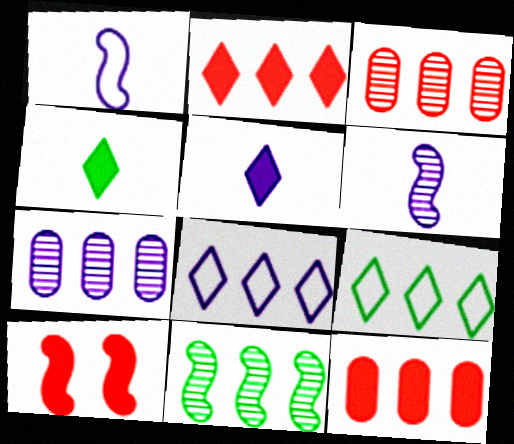[[1, 10, 11], 
[8, 11, 12]]